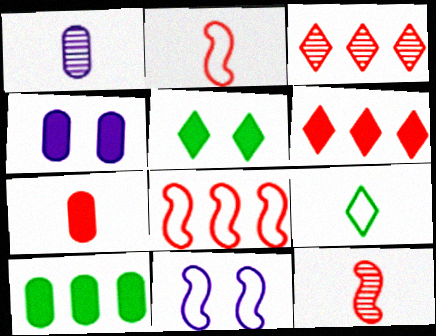[[1, 5, 8], 
[4, 7, 10]]